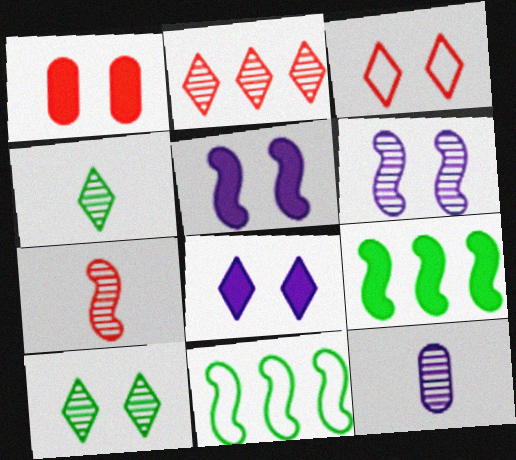[[3, 8, 10], 
[3, 9, 12], 
[4, 7, 12], 
[5, 7, 11]]